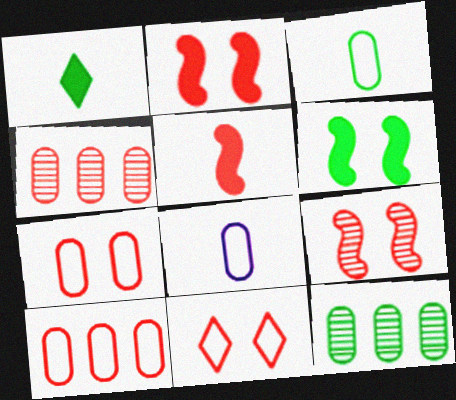[[4, 5, 11]]